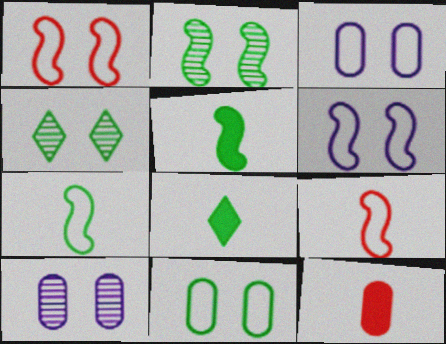[]